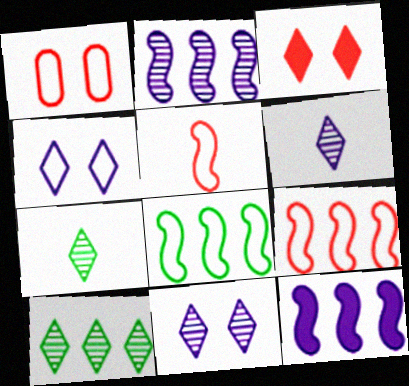[[1, 7, 12]]